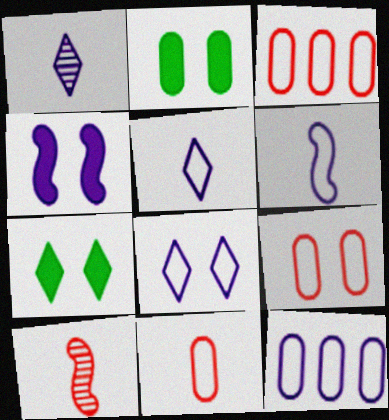[[1, 4, 12], 
[3, 9, 11], 
[6, 8, 12], 
[7, 10, 12]]